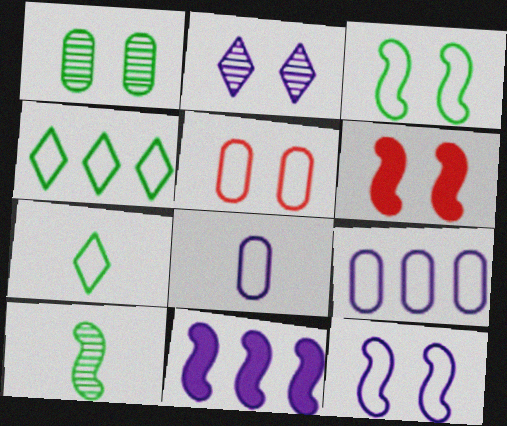[[2, 8, 11]]